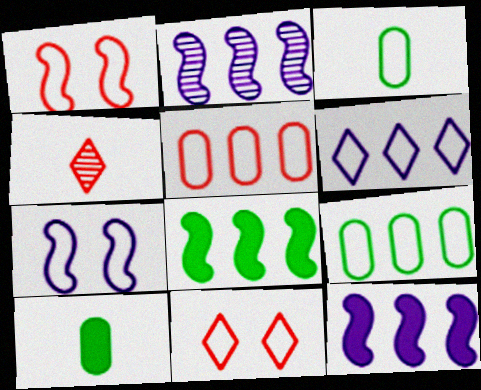[[1, 3, 6], 
[2, 10, 11]]